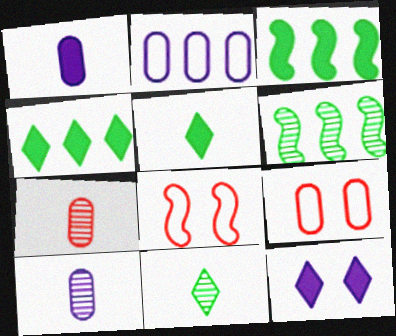[[4, 8, 10]]